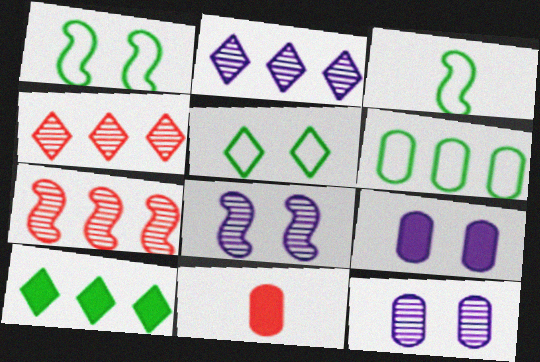[[1, 2, 11], 
[3, 4, 9], 
[3, 5, 6], 
[6, 11, 12]]